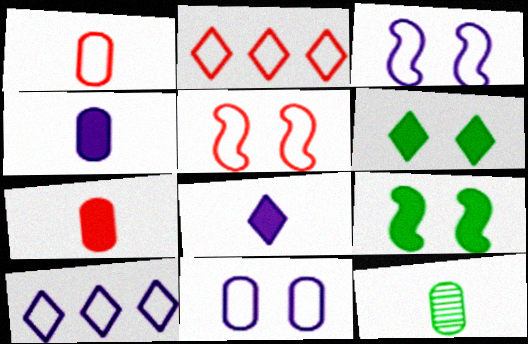[[1, 2, 5], 
[1, 4, 12]]